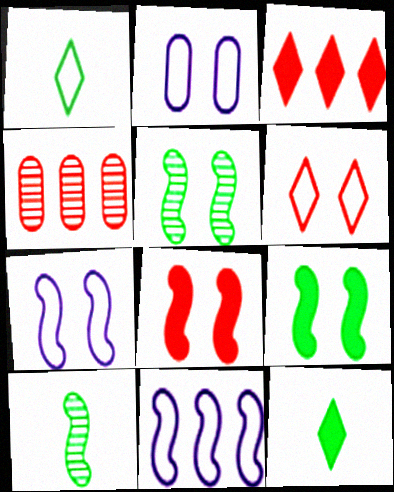[[2, 3, 10], 
[4, 7, 12], 
[5, 7, 8], 
[8, 10, 11]]